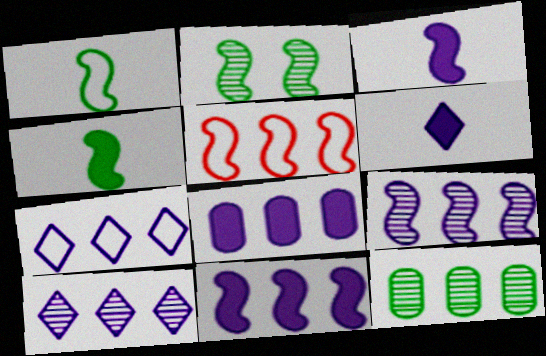[[2, 3, 5], 
[7, 8, 9]]